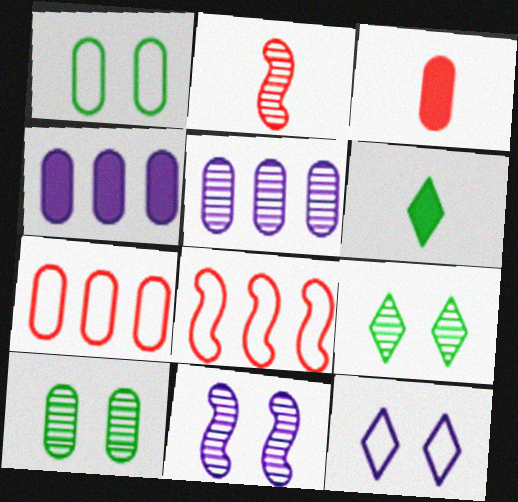[[1, 3, 5], 
[2, 5, 9], 
[6, 7, 11]]